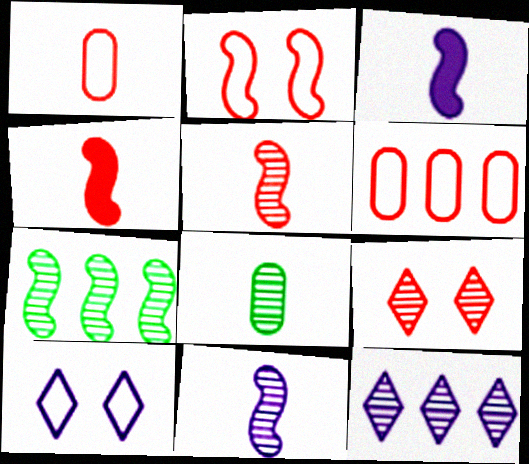[[2, 3, 7], 
[4, 6, 9]]